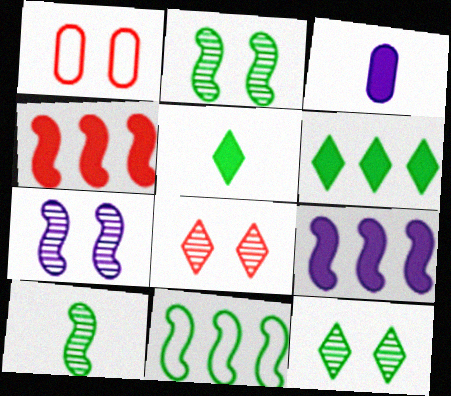[[3, 8, 11]]